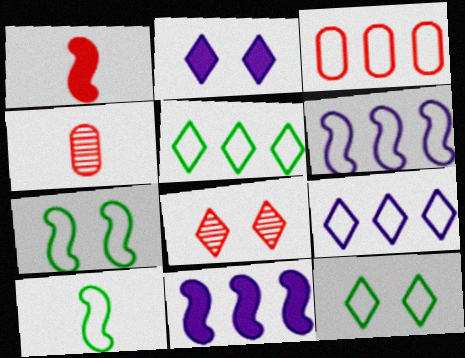[[1, 3, 8], 
[2, 8, 12], 
[3, 5, 6], 
[4, 11, 12]]